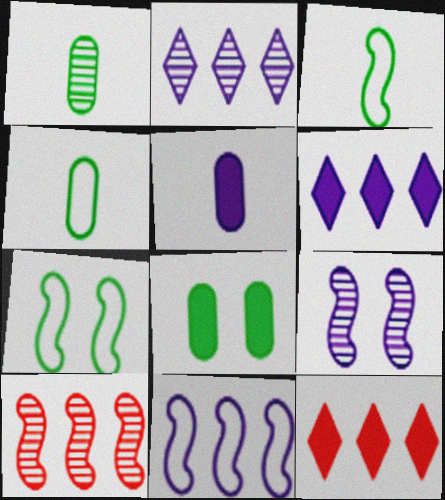[[4, 9, 12]]